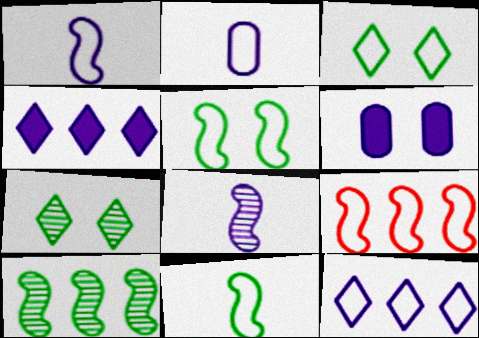[[1, 5, 9], 
[2, 3, 9], 
[6, 8, 12]]